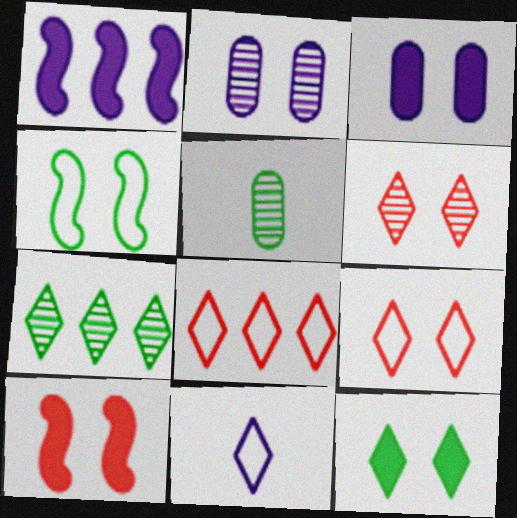[[1, 2, 11], 
[1, 5, 9], 
[3, 4, 6], 
[3, 10, 12]]